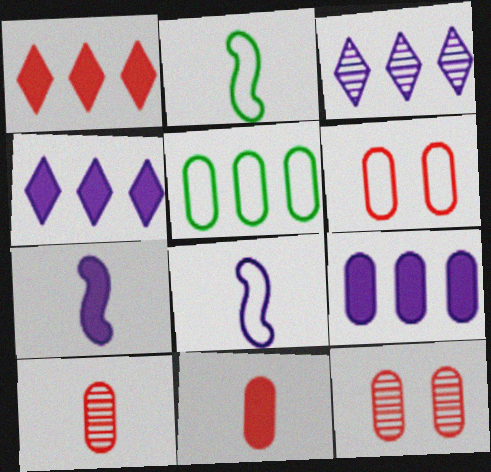[[2, 4, 12]]